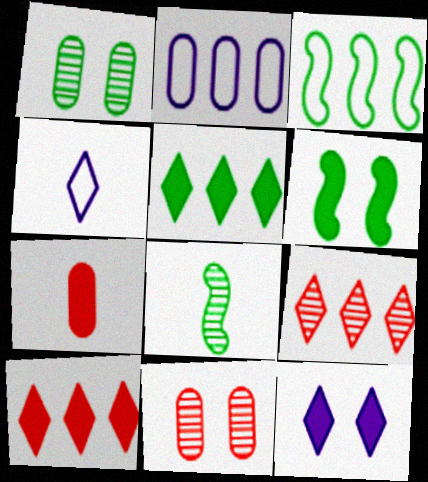[[1, 2, 7], 
[3, 6, 8], 
[4, 7, 8]]